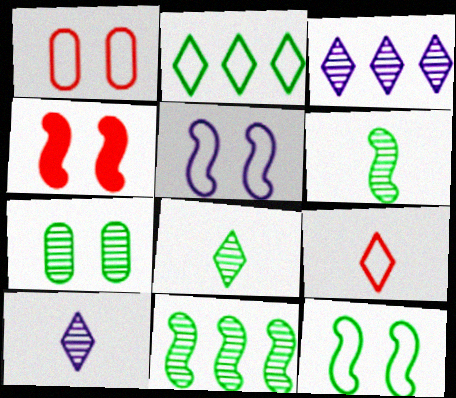[[7, 8, 11]]